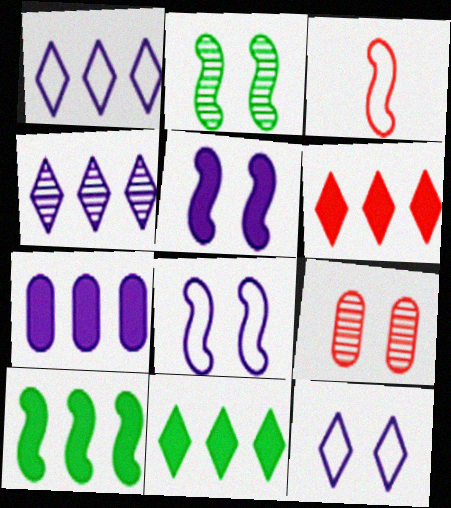[[3, 6, 9], 
[6, 7, 10]]